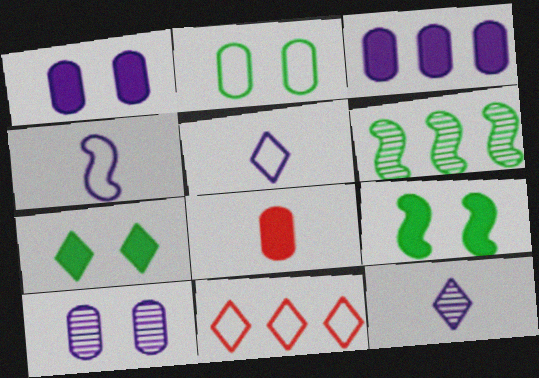[[2, 4, 11], 
[3, 6, 11], 
[7, 11, 12]]